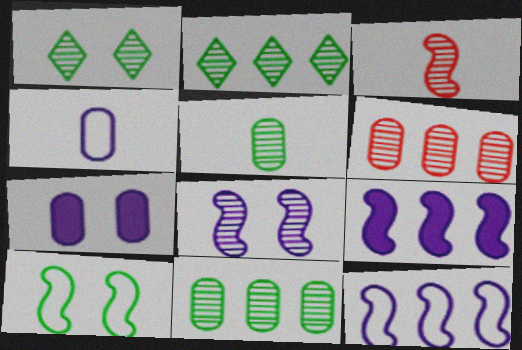[[3, 9, 10]]